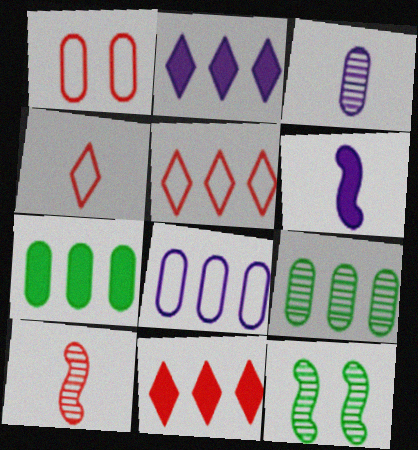[[1, 3, 7], 
[1, 10, 11]]